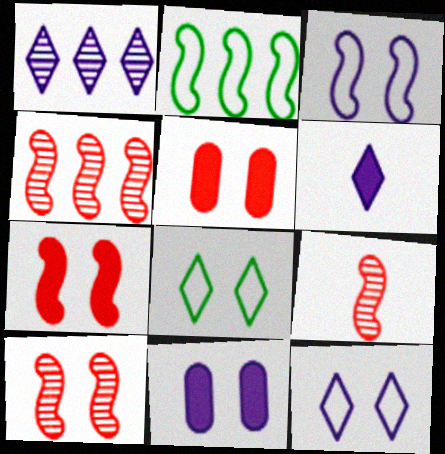[[1, 6, 12], 
[4, 9, 10], 
[8, 10, 11]]